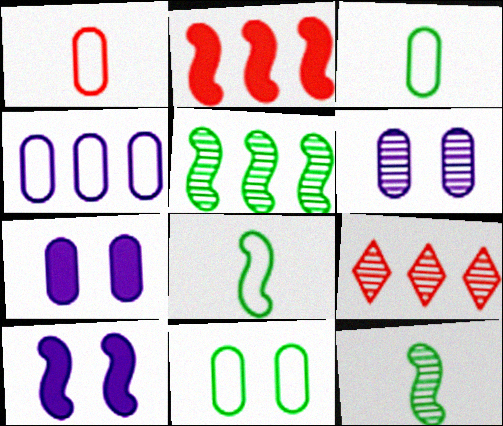[[1, 4, 11], 
[3, 9, 10], 
[6, 9, 12], 
[7, 8, 9]]